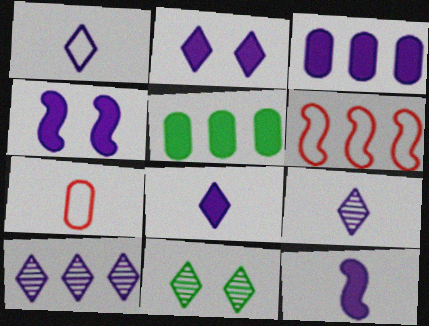[[1, 2, 10], 
[1, 8, 9], 
[2, 3, 12], 
[3, 4, 8], 
[5, 6, 10]]